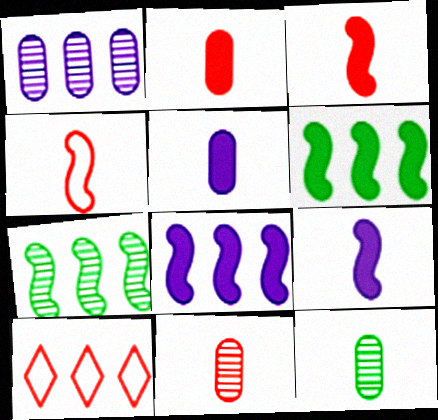[[1, 6, 10]]